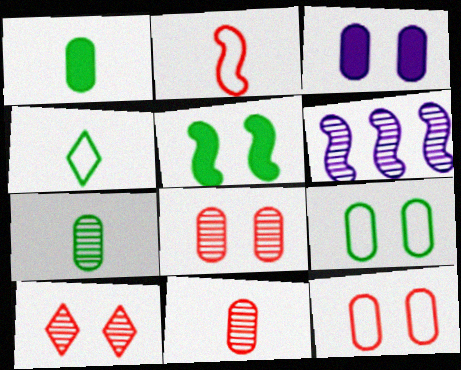[[2, 5, 6], 
[3, 8, 9], 
[6, 7, 10]]